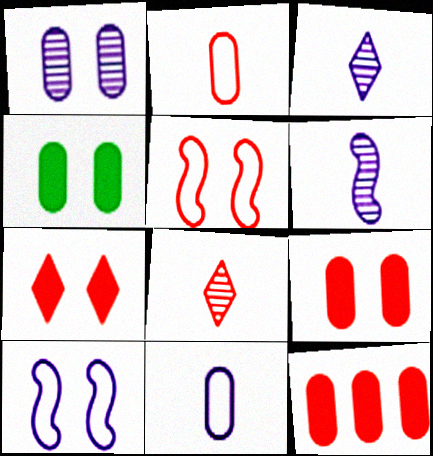[[5, 8, 12]]